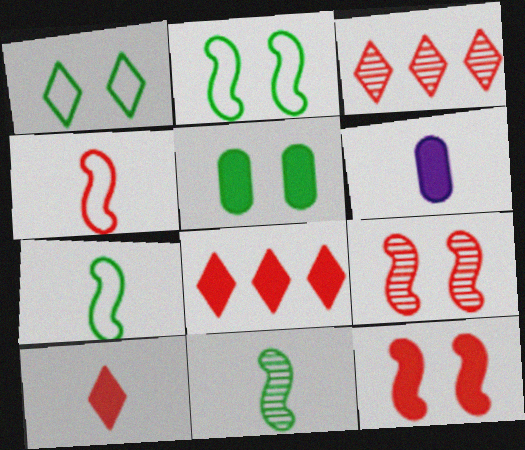[[2, 3, 6]]